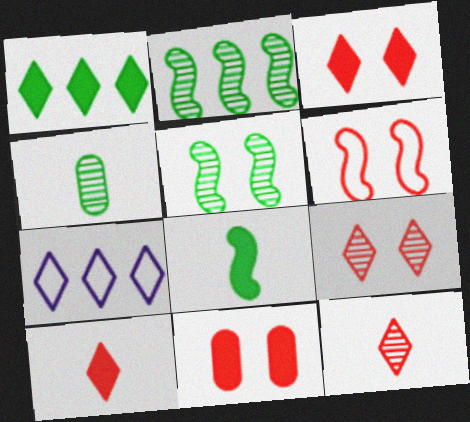[[6, 9, 11]]